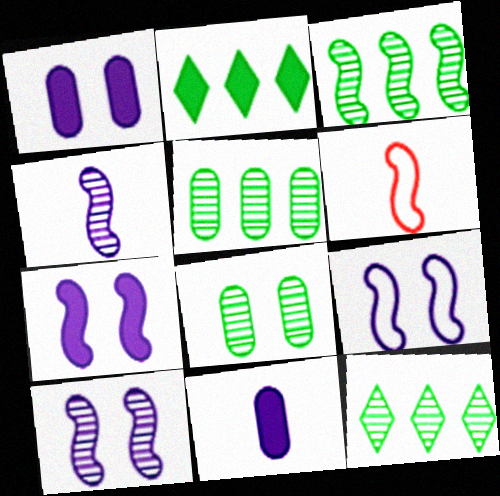[[1, 6, 12], 
[3, 5, 12], 
[3, 6, 7], 
[7, 9, 10]]